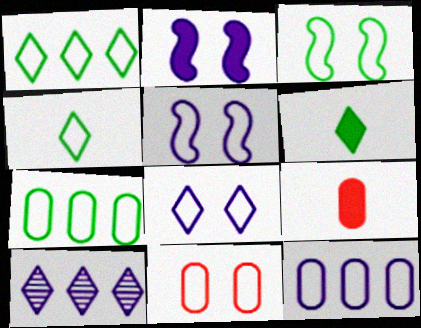[[3, 4, 7], 
[3, 8, 11], 
[3, 9, 10]]